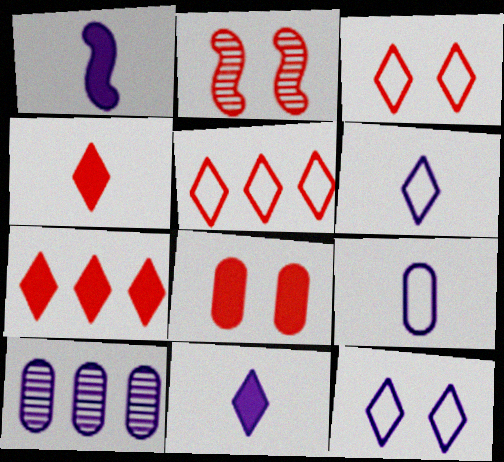[[1, 10, 12], 
[2, 3, 8]]